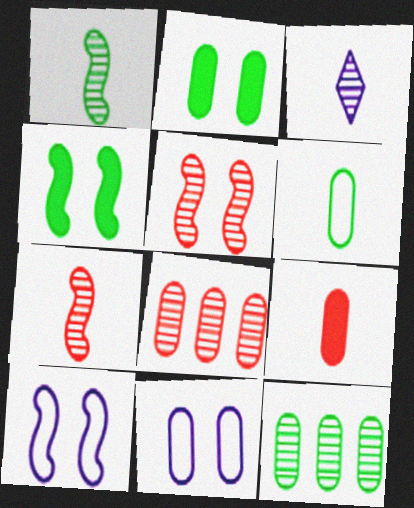[[2, 6, 12], 
[3, 5, 12], 
[4, 5, 10], 
[9, 11, 12]]